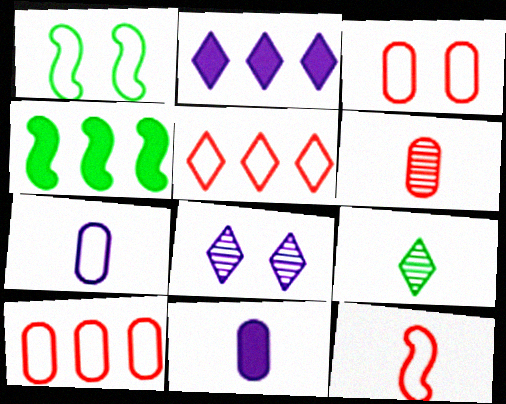[[1, 2, 6], 
[1, 5, 7], 
[3, 5, 12], 
[9, 11, 12]]